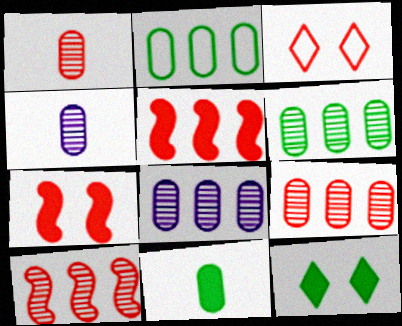[[1, 3, 5], 
[6, 8, 9]]